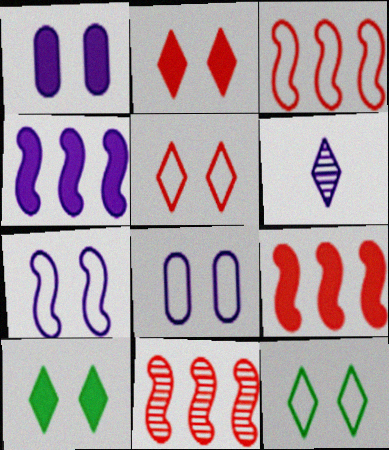[[3, 9, 11], 
[4, 6, 8]]